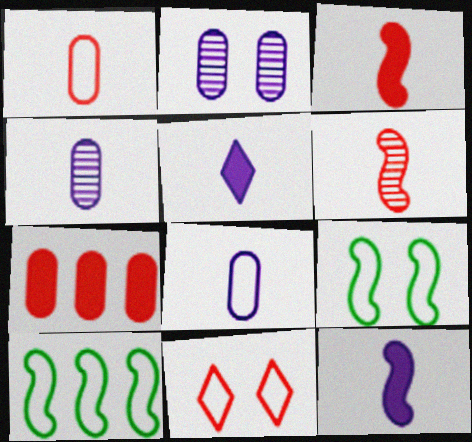[[6, 7, 11], 
[8, 10, 11]]